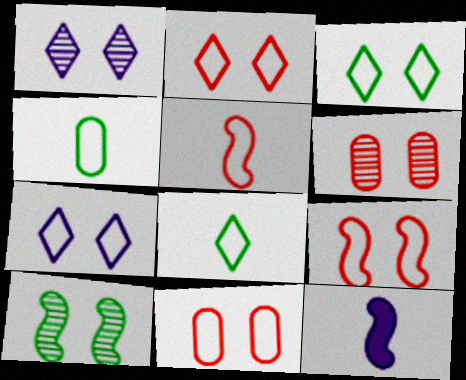[[1, 6, 10], 
[2, 3, 7], 
[2, 9, 11]]